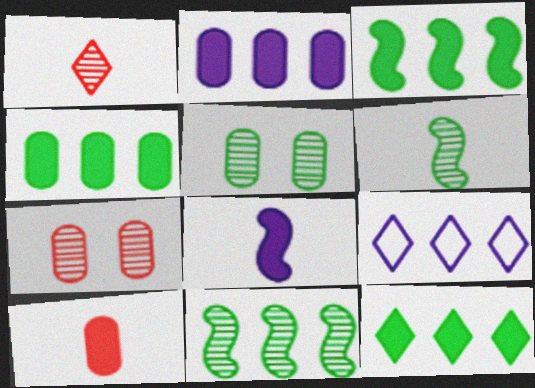[[3, 4, 12]]